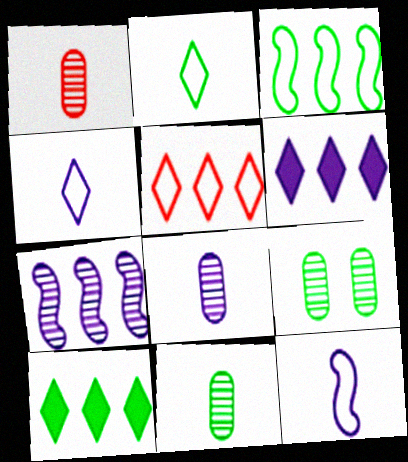[[1, 8, 11]]